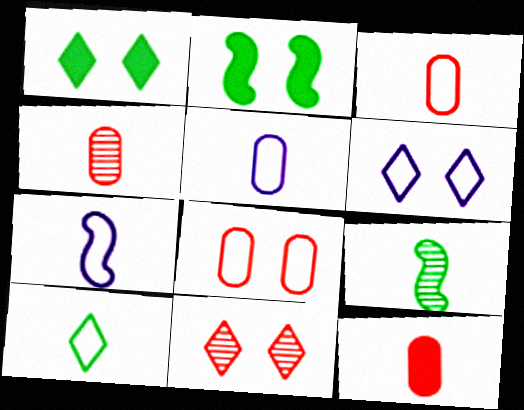[[1, 6, 11], 
[3, 4, 12], 
[3, 7, 10]]